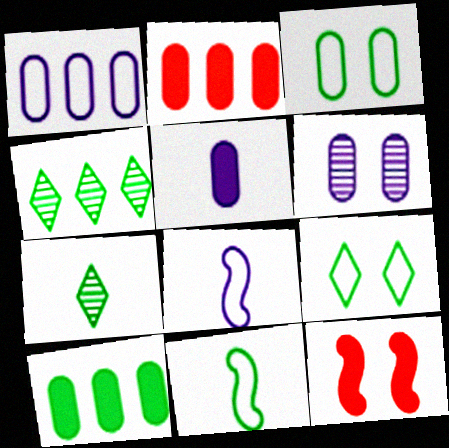[[1, 5, 6], 
[1, 7, 12], 
[6, 9, 12]]